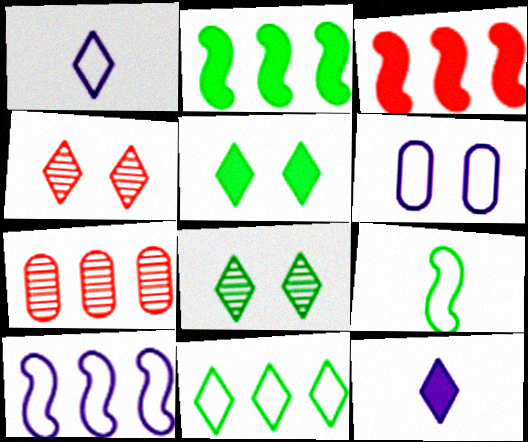[[1, 6, 10], 
[4, 11, 12]]